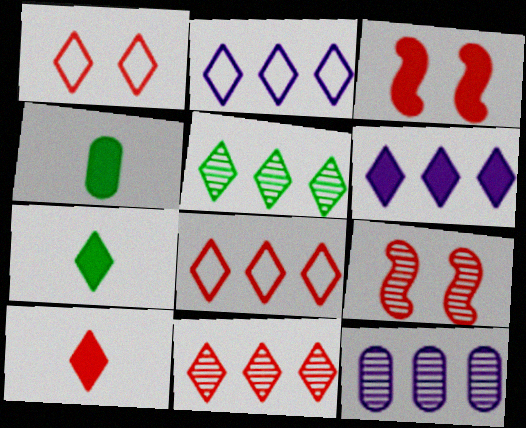[[1, 10, 11], 
[2, 4, 9], 
[3, 4, 6], 
[5, 6, 8]]